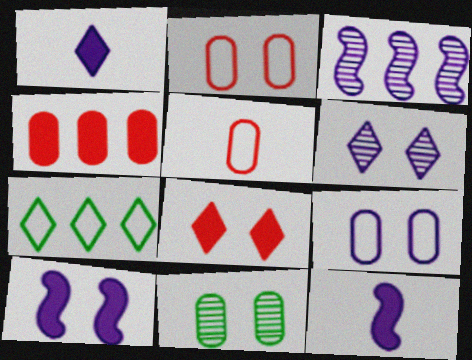[[1, 3, 9], 
[3, 4, 7], 
[6, 9, 10]]